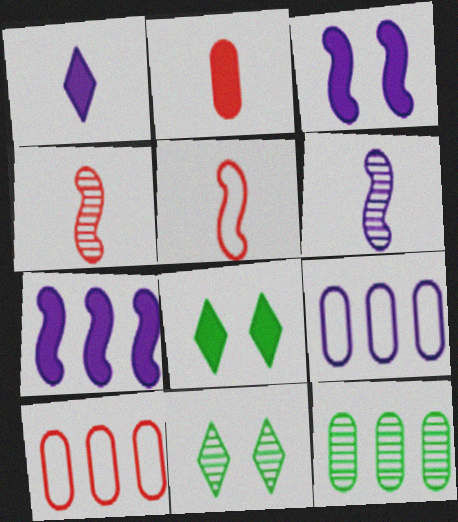[[2, 7, 8], 
[4, 8, 9], 
[6, 8, 10]]